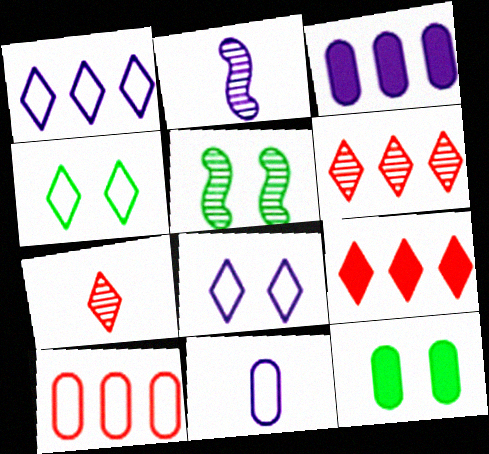[[2, 3, 8], 
[4, 5, 12], 
[5, 9, 11]]